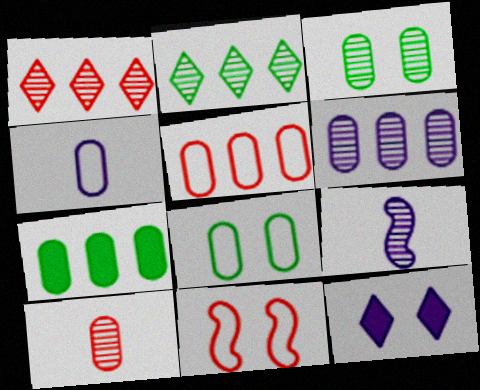[[1, 3, 9], 
[3, 6, 10], 
[3, 11, 12], 
[4, 5, 8], 
[5, 6, 7]]